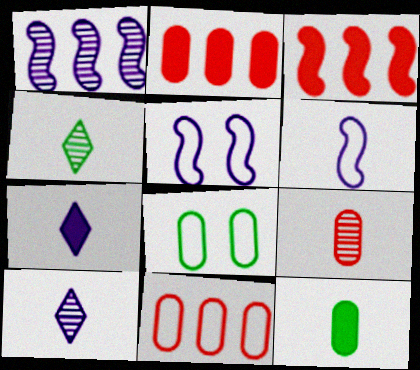[[2, 4, 5], 
[3, 8, 10]]